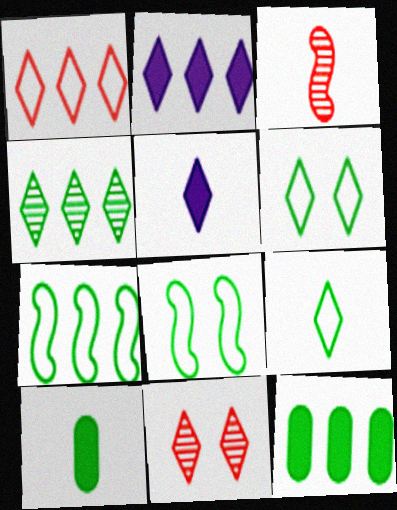[[1, 2, 4], 
[2, 9, 11], 
[4, 7, 12], 
[4, 8, 10]]